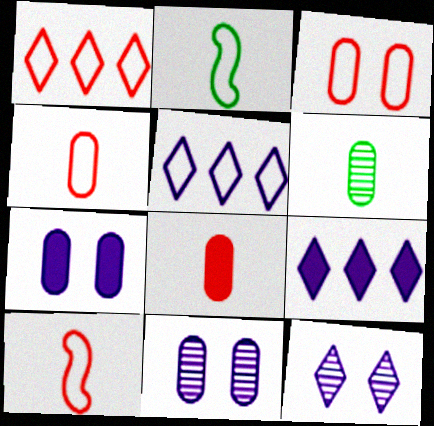[[1, 3, 10], 
[2, 3, 5]]